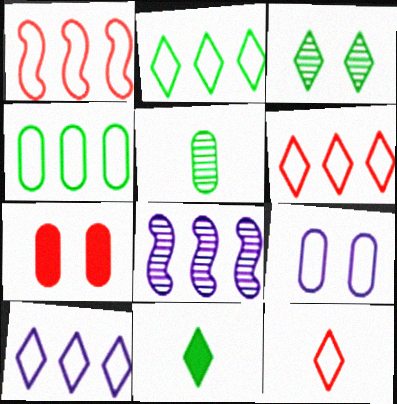[[1, 4, 10], 
[2, 3, 11], 
[2, 6, 10]]